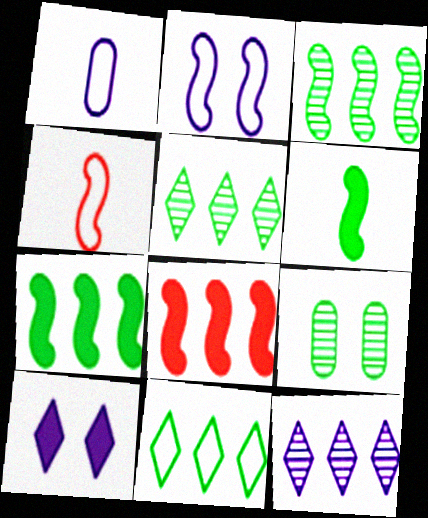[[6, 9, 11]]